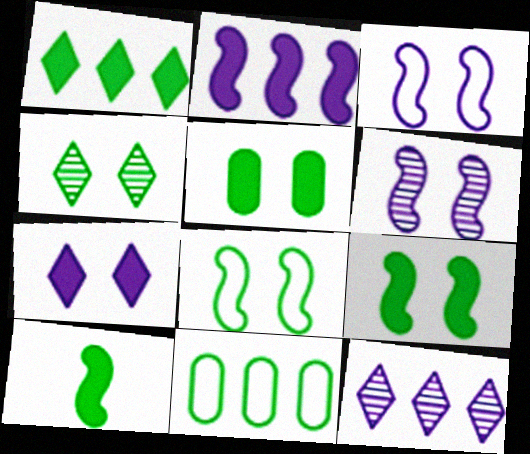[[1, 5, 10], 
[4, 5, 8], 
[4, 10, 11]]